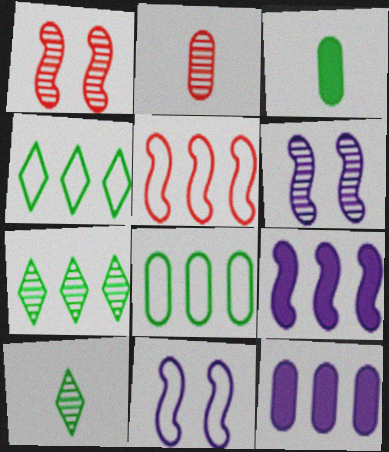[[2, 6, 7], 
[5, 7, 12]]